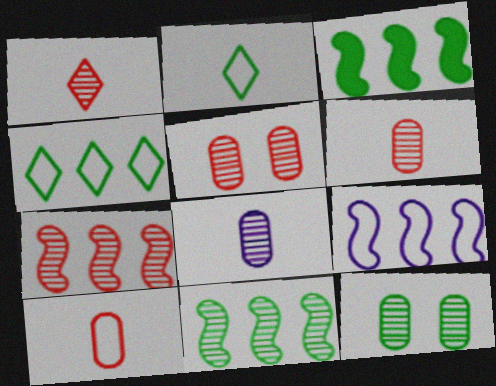[[1, 5, 7], 
[2, 3, 12], 
[3, 7, 9]]